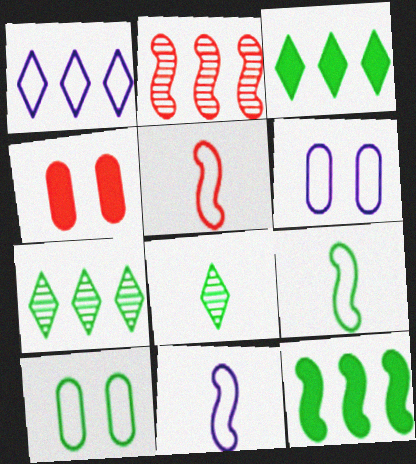[[1, 5, 10], 
[1, 6, 11], 
[4, 7, 11], 
[5, 9, 11], 
[8, 10, 12]]